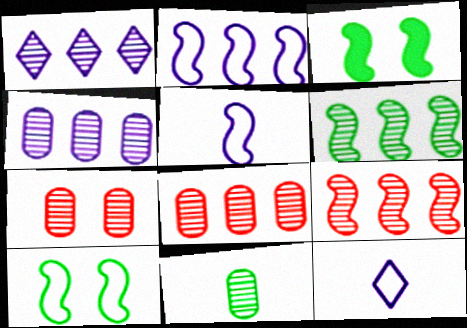[[1, 6, 8], 
[3, 5, 9], 
[3, 8, 12], 
[4, 7, 11]]